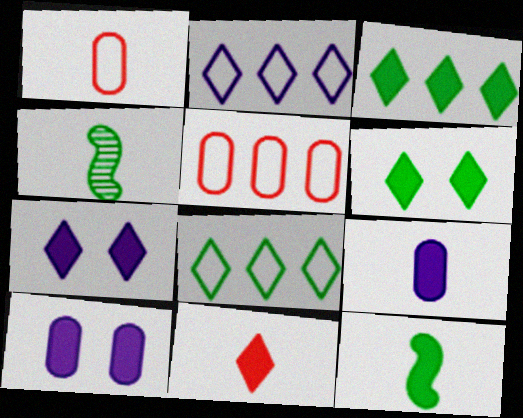[[3, 7, 11], 
[4, 5, 7], 
[9, 11, 12]]